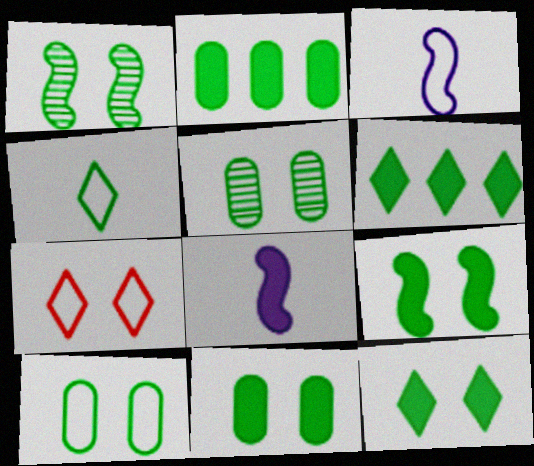[[1, 2, 4], 
[1, 10, 12], 
[5, 10, 11], 
[9, 11, 12]]